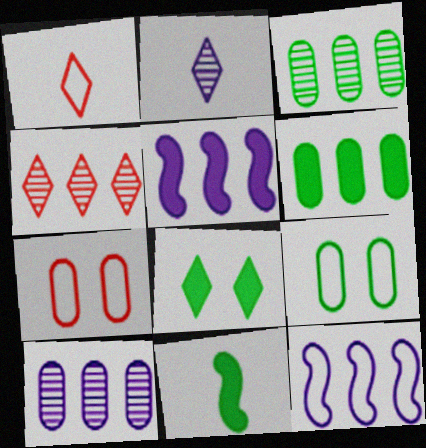[[1, 9, 12], 
[4, 6, 12], 
[6, 8, 11]]